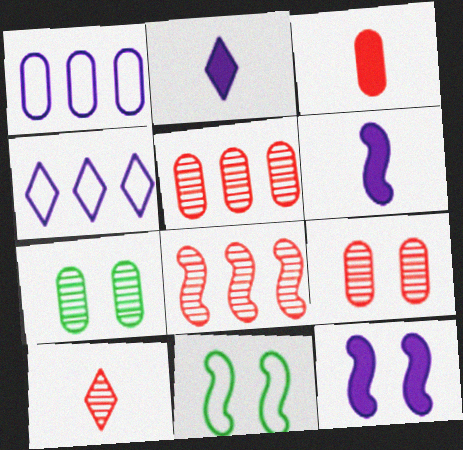[[1, 3, 7], 
[2, 5, 11], 
[6, 8, 11], 
[8, 9, 10]]